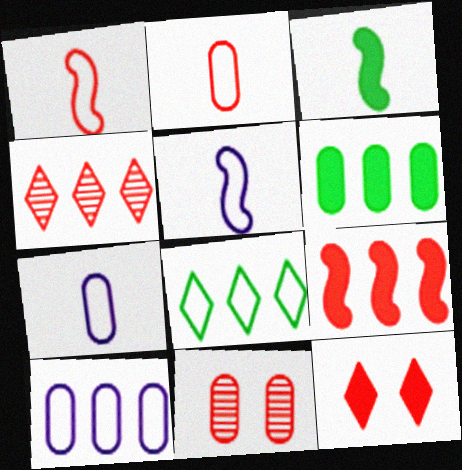[[6, 7, 11]]